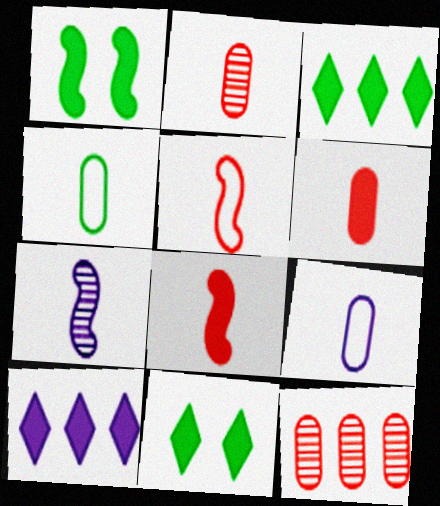[[1, 6, 10]]